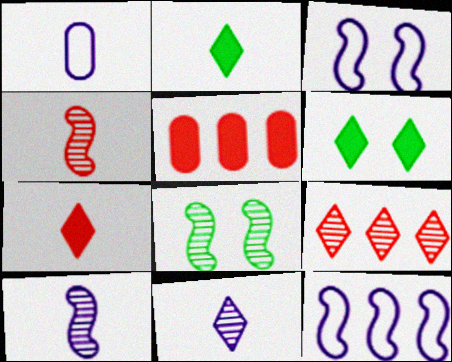[[1, 2, 4]]